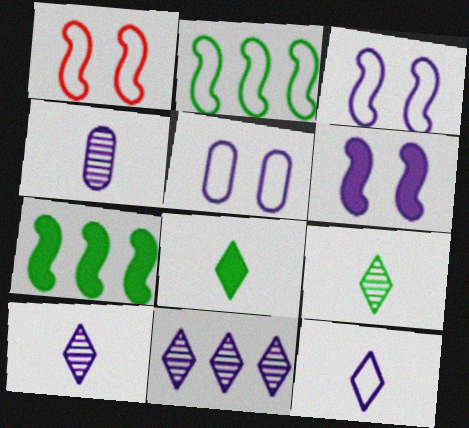[]